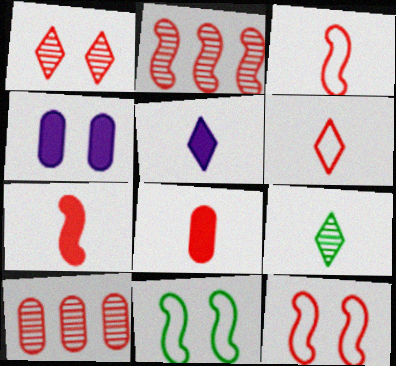[[1, 4, 11], 
[2, 7, 12], 
[5, 6, 9], 
[5, 10, 11]]